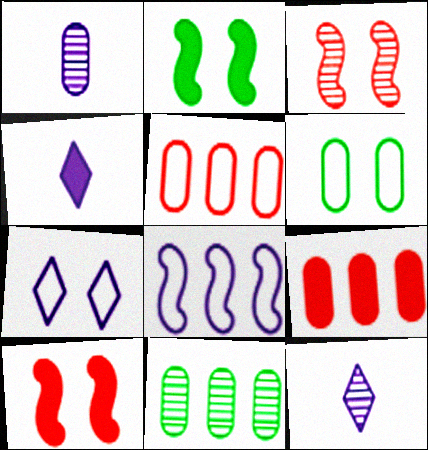[[1, 6, 9], 
[2, 4, 9], 
[2, 5, 12], 
[3, 11, 12]]